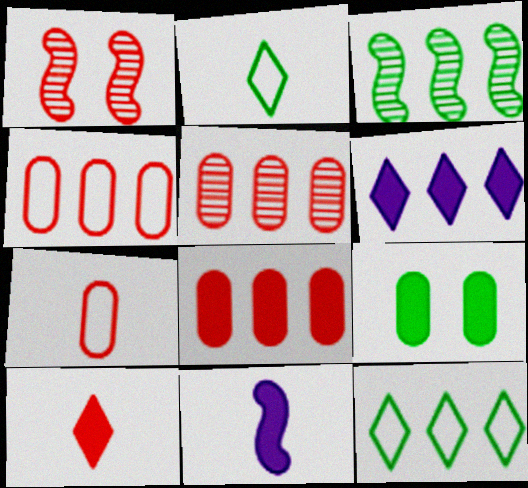[[1, 4, 10], 
[2, 3, 9], 
[3, 4, 6], 
[4, 5, 8]]